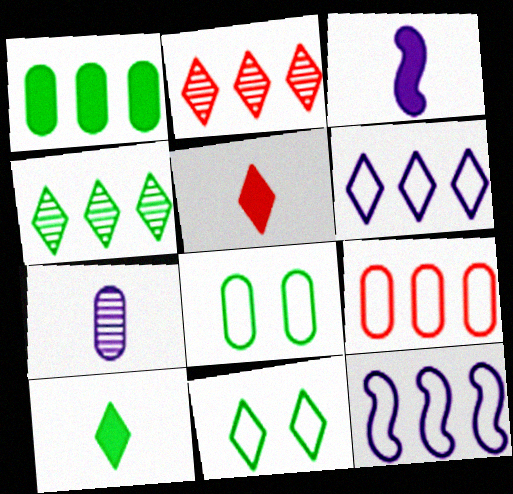[[1, 2, 12], 
[2, 3, 8], 
[4, 10, 11]]